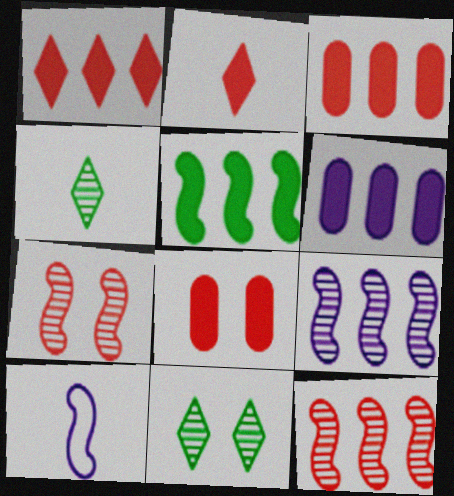[[1, 5, 6], 
[3, 10, 11], 
[5, 7, 10]]